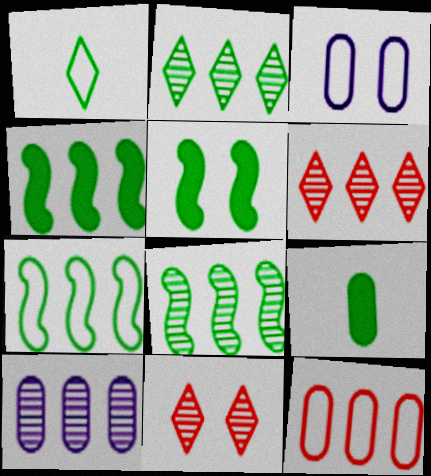[[3, 5, 11], 
[4, 7, 8], 
[6, 8, 10]]